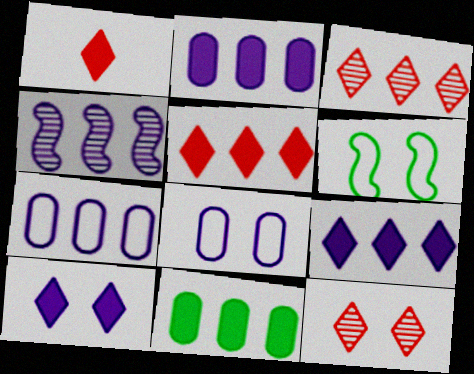[[4, 7, 9]]